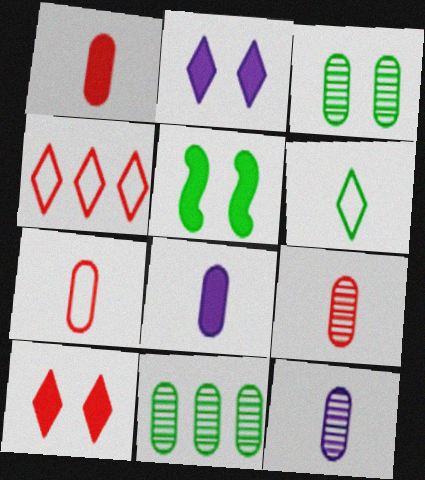[[1, 7, 9], 
[4, 5, 12], 
[5, 6, 11]]